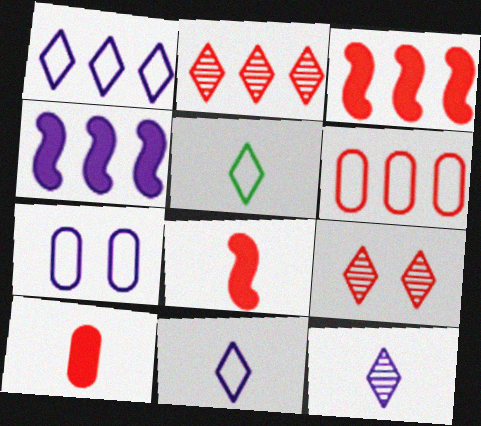[[2, 3, 6], 
[4, 7, 12], 
[6, 8, 9]]